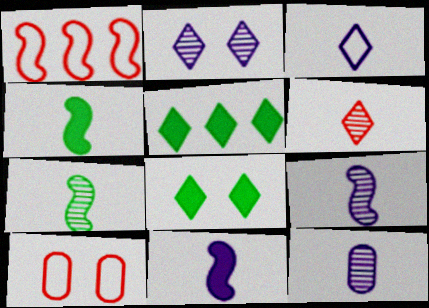[[1, 8, 12], 
[3, 11, 12], 
[5, 9, 10], 
[6, 7, 12]]